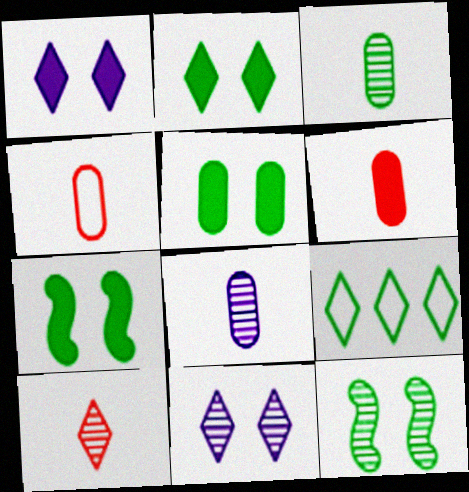[[1, 9, 10], 
[2, 5, 7], 
[3, 7, 9]]